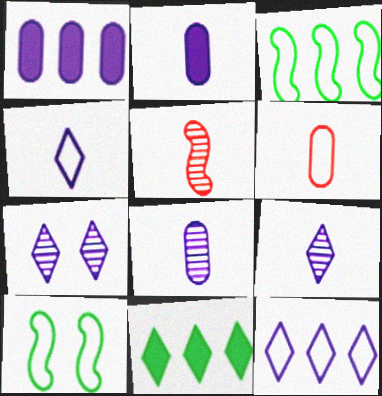[[6, 10, 12]]